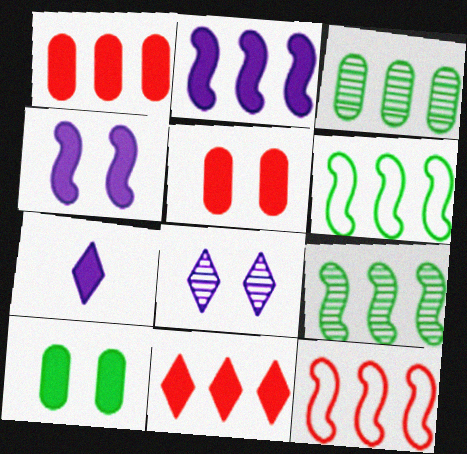[[2, 9, 12]]